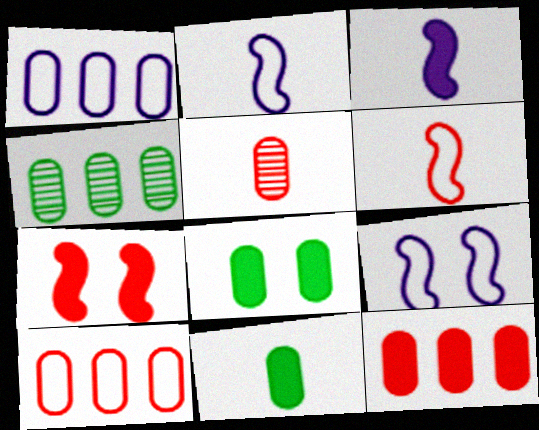[[1, 4, 12], 
[1, 5, 8]]